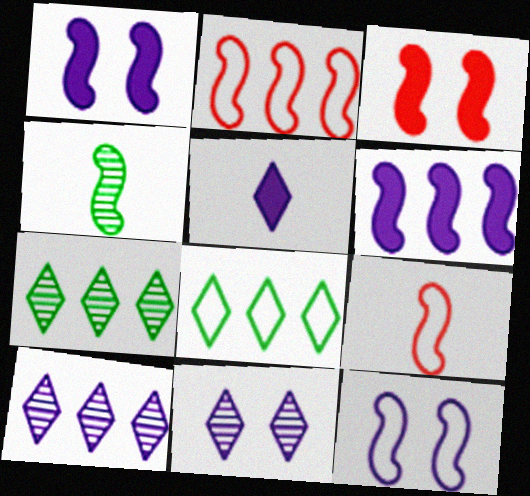[[1, 2, 4]]